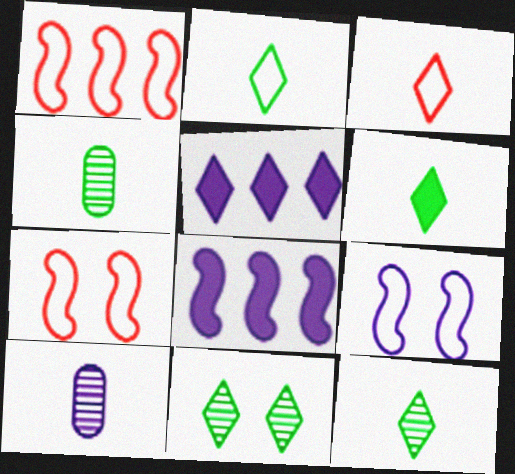[[2, 6, 12], 
[3, 5, 11], 
[4, 5, 7], 
[5, 9, 10]]